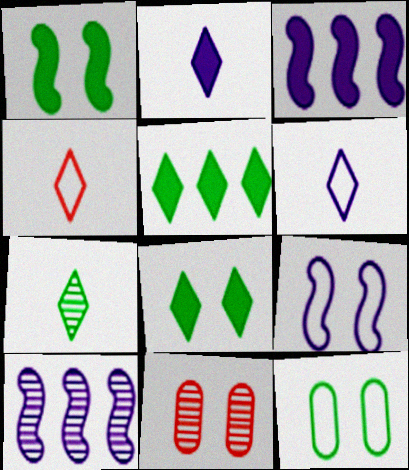[[2, 4, 7], 
[7, 10, 11], 
[8, 9, 11]]